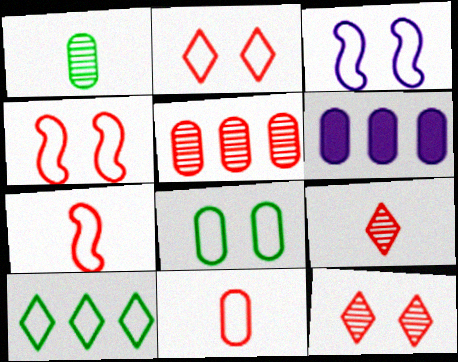[[2, 3, 8], 
[3, 10, 11]]